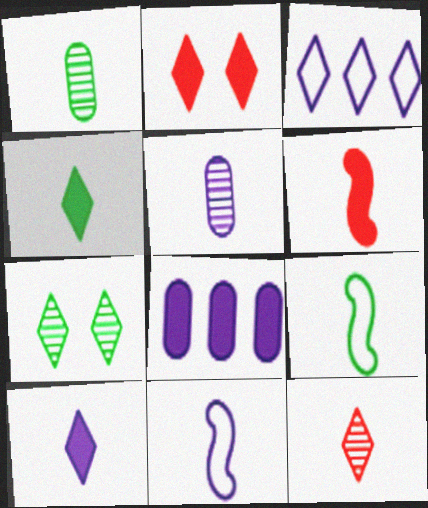[[1, 4, 9], 
[5, 10, 11]]